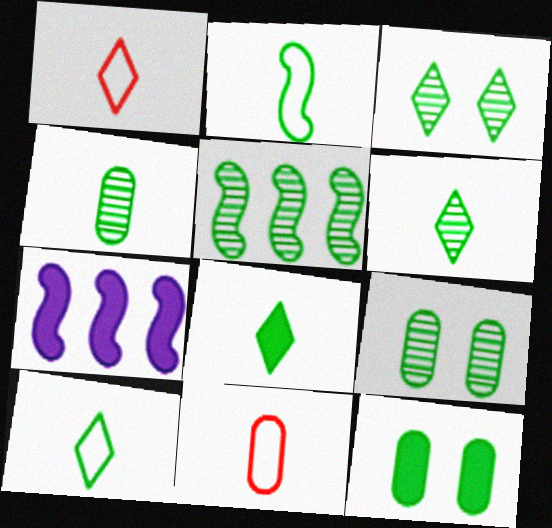[[1, 7, 9], 
[2, 4, 8], 
[3, 4, 5], 
[3, 7, 11], 
[5, 6, 9], 
[5, 10, 12], 
[6, 8, 10]]